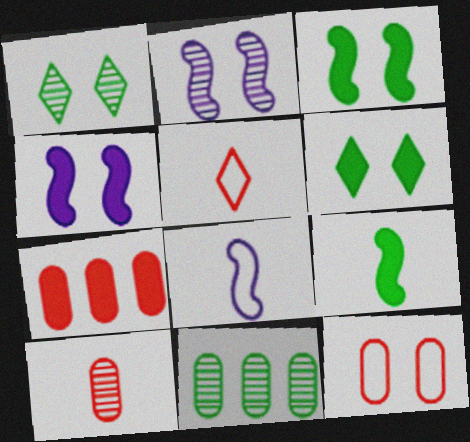[[1, 4, 12], 
[1, 7, 8], 
[2, 6, 12], 
[4, 5, 11], 
[7, 10, 12]]